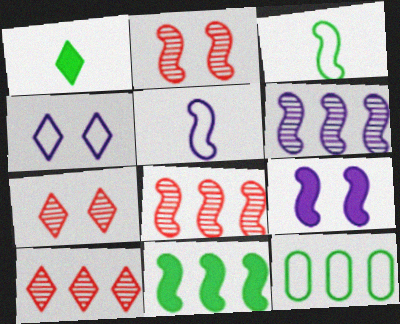[[1, 4, 10], 
[2, 5, 11], 
[3, 8, 9], 
[5, 6, 9]]